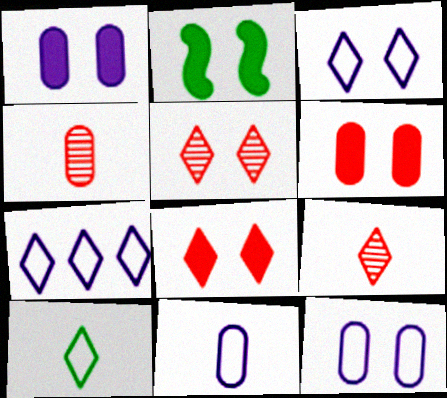[[1, 2, 8], 
[2, 4, 7], 
[2, 5, 12]]